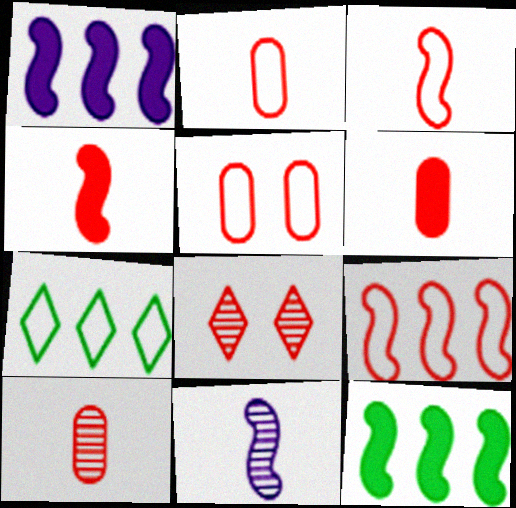[[2, 6, 10], 
[6, 8, 9]]